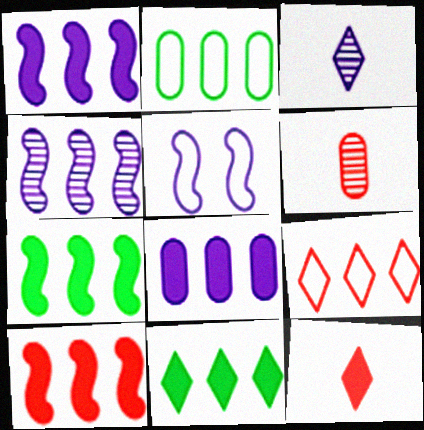[[1, 7, 10], 
[3, 5, 8], 
[5, 6, 11], 
[8, 10, 11]]